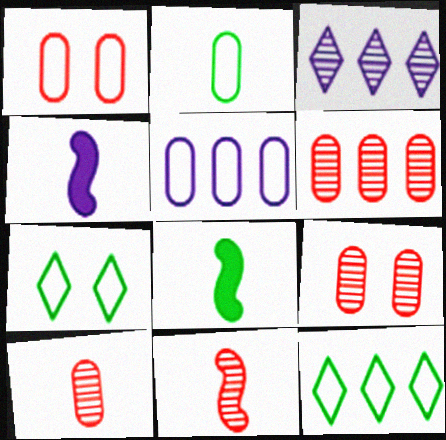[[1, 2, 5], 
[1, 3, 8], 
[4, 6, 7], 
[4, 9, 12], 
[6, 9, 10]]